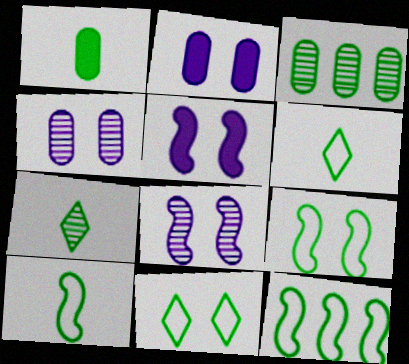[[1, 7, 10], 
[9, 10, 12]]